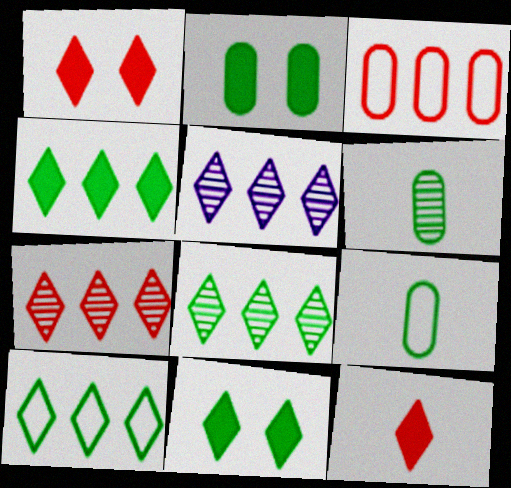[[4, 8, 10], 
[5, 7, 8]]